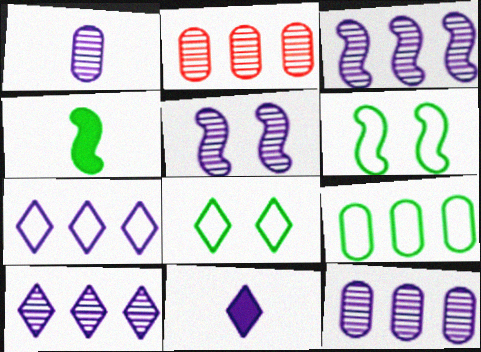[[1, 5, 10], 
[2, 6, 11], 
[3, 10, 12]]